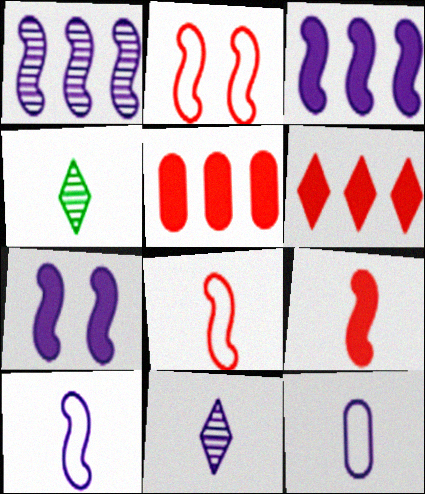[[1, 7, 10], 
[4, 9, 12]]